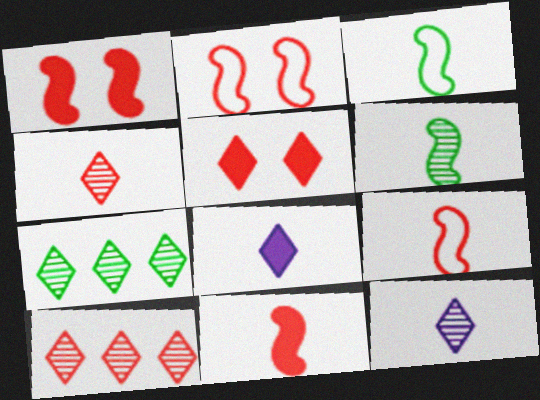[]